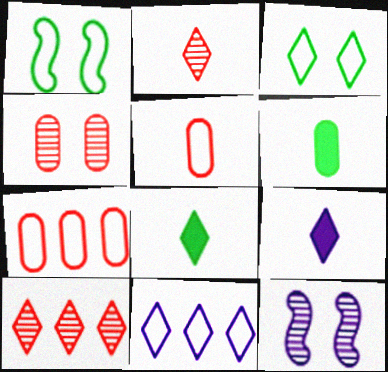[[1, 5, 11], 
[3, 9, 10], 
[7, 8, 12]]